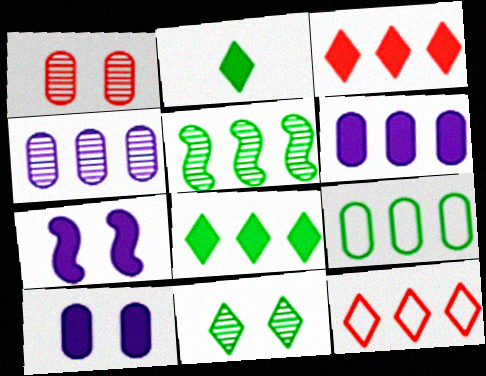[[5, 6, 12], 
[5, 8, 9]]